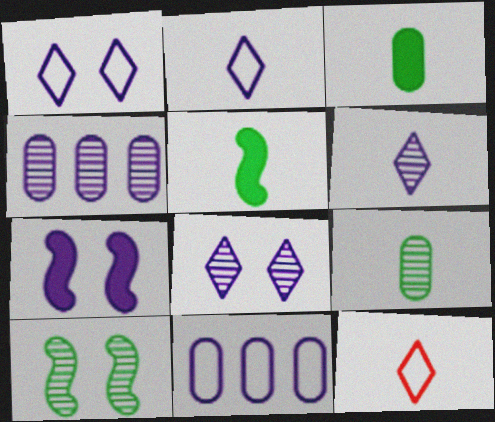[[2, 4, 7], 
[6, 7, 11]]